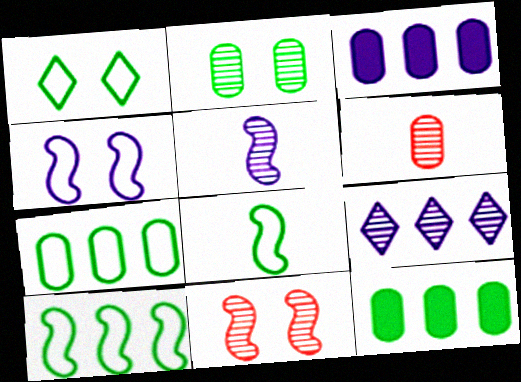[[1, 7, 8]]